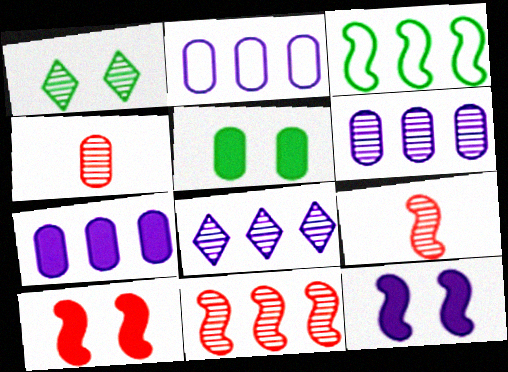[[1, 6, 9], 
[2, 4, 5], 
[2, 6, 7], 
[3, 9, 12]]